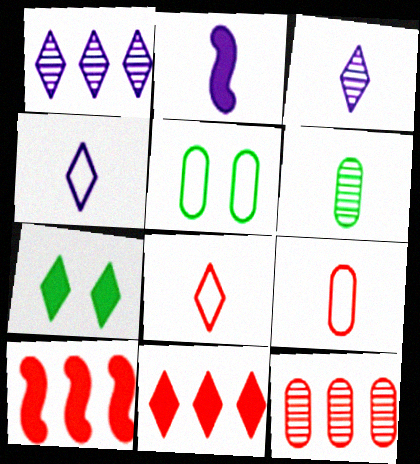[[1, 7, 8], 
[2, 6, 8], 
[3, 5, 10]]